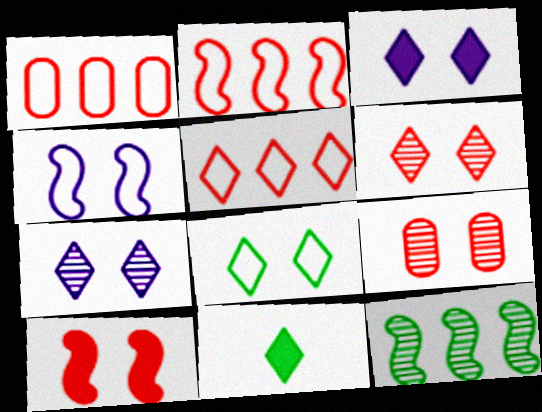[[1, 2, 5], 
[3, 6, 8], 
[5, 7, 11]]